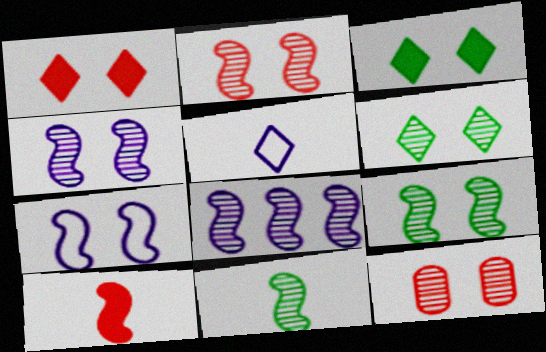[[2, 4, 9], 
[2, 8, 11], 
[3, 7, 12], 
[4, 6, 12]]